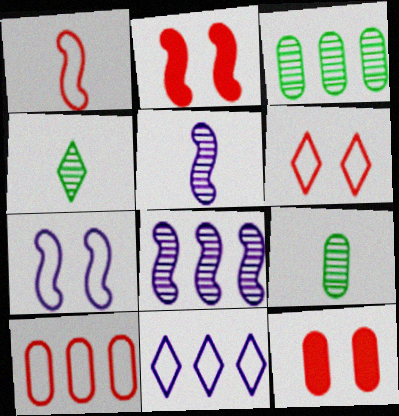[[1, 6, 10], 
[2, 9, 11]]